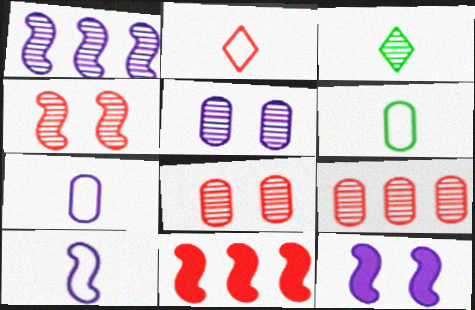[[1, 3, 8], 
[1, 10, 12], 
[2, 6, 10], 
[2, 8, 11]]